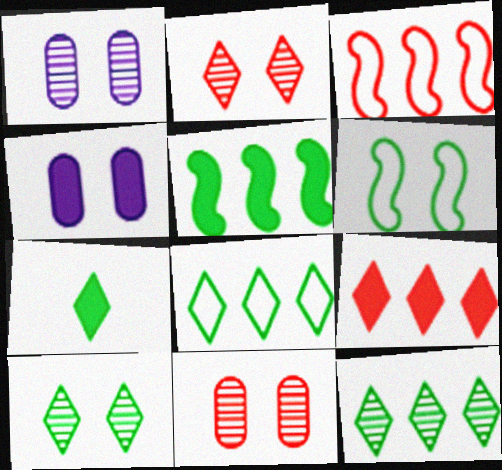[[1, 3, 7], 
[2, 4, 6], 
[7, 8, 10]]